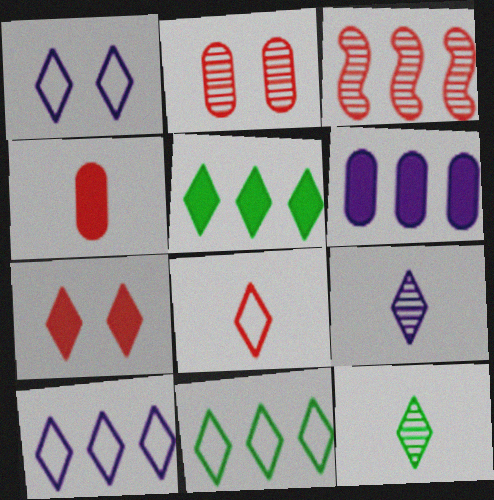[[1, 8, 11], 
[3, 6, 11], 
[7, 9, 11], 
[7, 10, 12]]